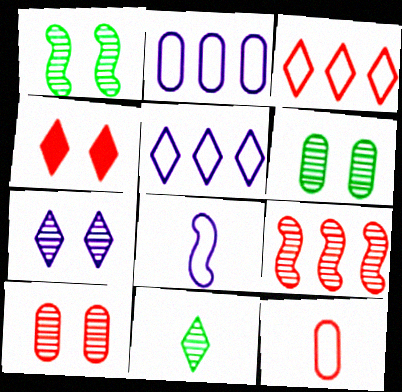[[1, 7, 10], 
[4, 5, 11], 
[4, 9, 12]]